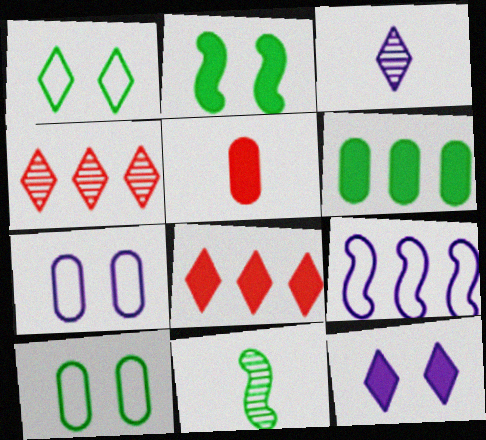[[1, 3, 8], 
[1, 6, 11], 
[4, 6, 9], 
[7, 8, 11]]